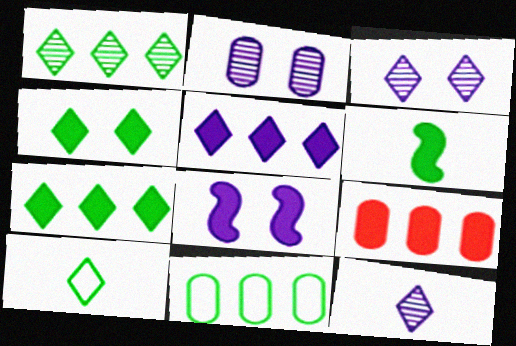[[1, 4, 10]]